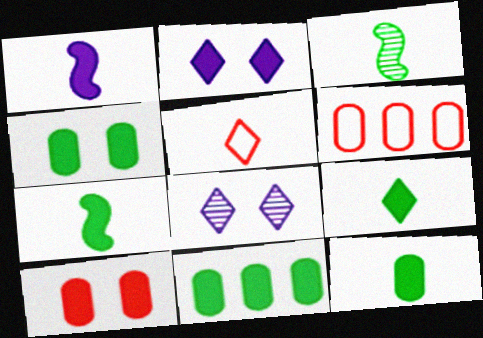[[2, 3, 6], 
[4, 11, 12], 
[6, 7, 8], 
[7, 9, 12]]